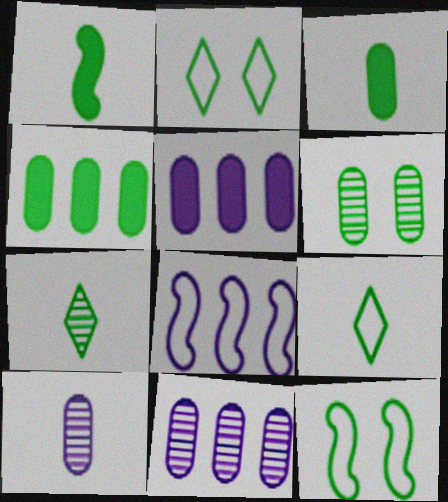[[4, 7, 12]]